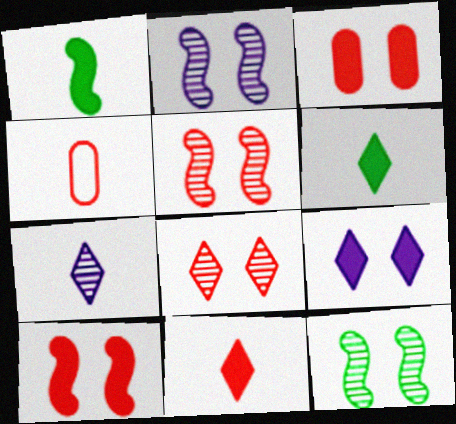[[1, 4, 7], 
[2, 5, 12]]